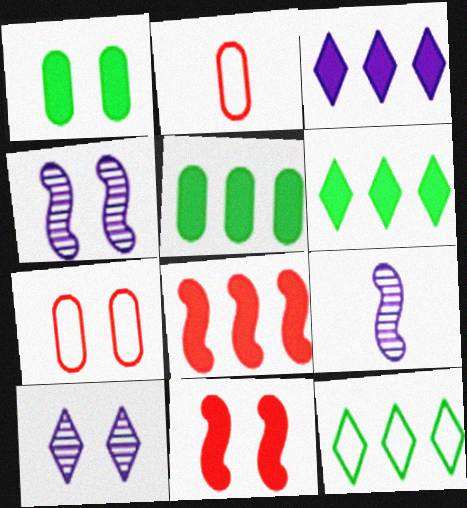[[2, 4, 6], 
[3, 5, 8], 
[6, 7, 9]]